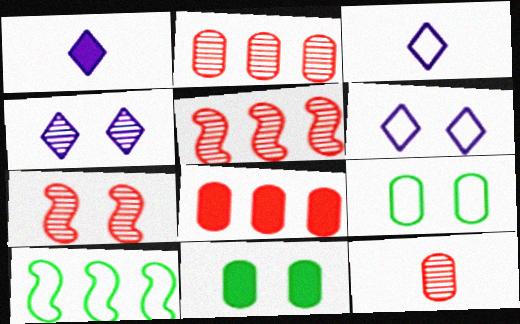[[1, 5, 9], 
[3, 5, 11], 
[6, 7, 11]]